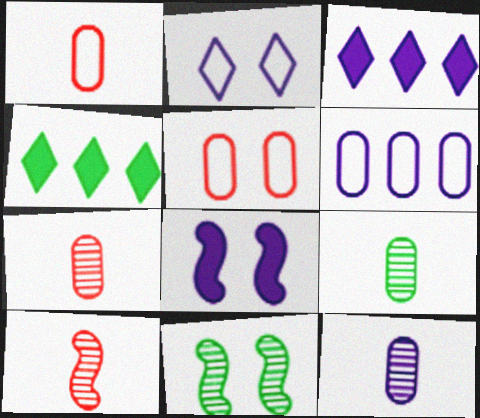[[1, 3, 11], 
[7, 9, 12]]